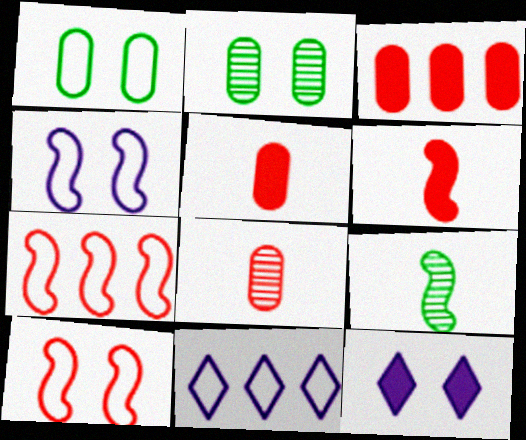[[2, 6, 11], 
[2, 10, 12]]